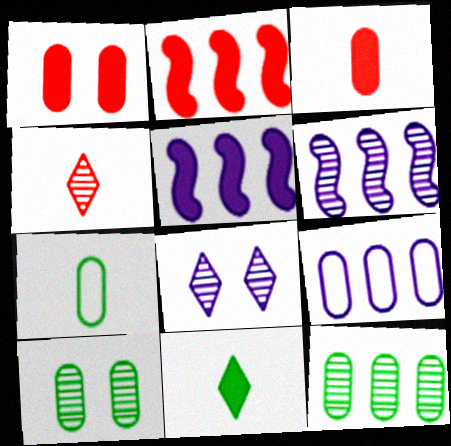[[1, 5, 11], 
[2, 7, 8], 
[3, 9, 10], 
[4, 6, 10]]